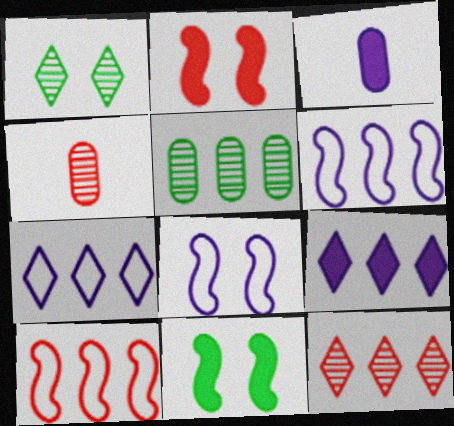[[1, 3, 10], 
[4, 7, 11], 
[5, 9, 10]]